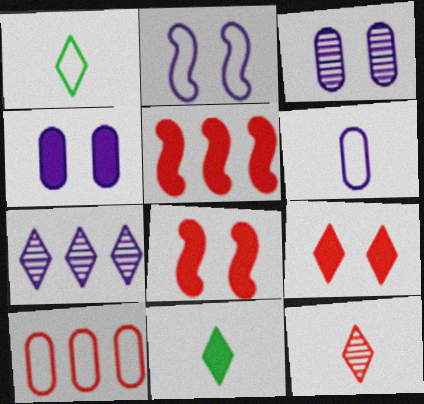[[1, 2, 10], 
[1, 3, 5], 
[1, 7, 9], 
[4, 5, 11], 
[8, 10, 12]]